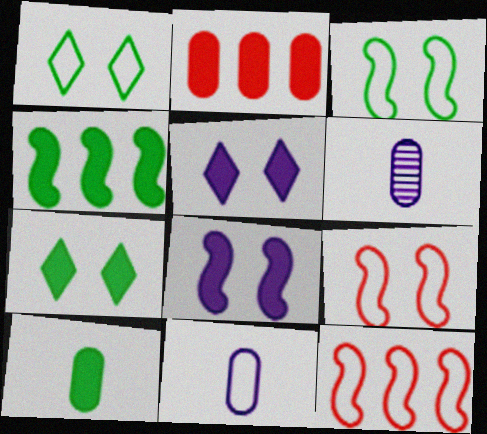[[1, 11, 12], 
[4, 7, 10], 
[6, 7, 12]]